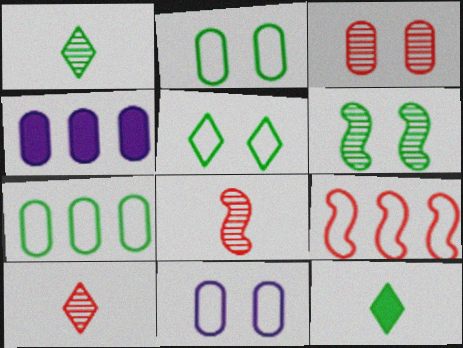[[4, 5, 8], 
[6, 7, 12]]